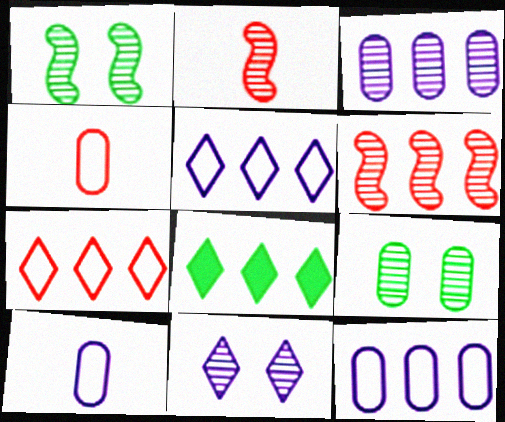[[6, 8, 12]]